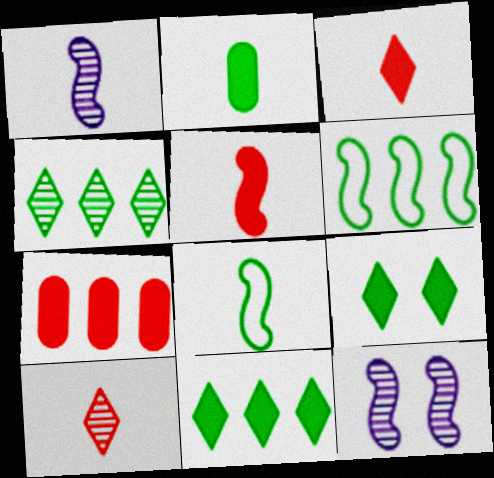[[1, 5, 8], 
[5, 6, 12]]